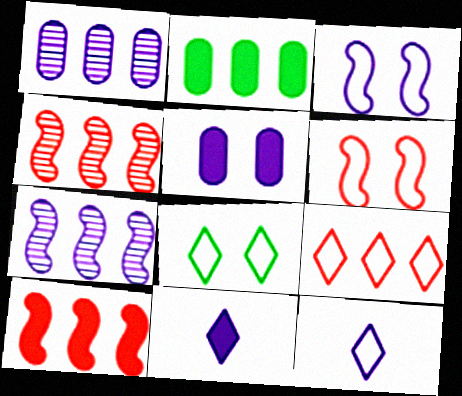[[1, 3, 11], 
[2, 7, 9], 
[5, 7, 12], 
[8, 9, 12]]